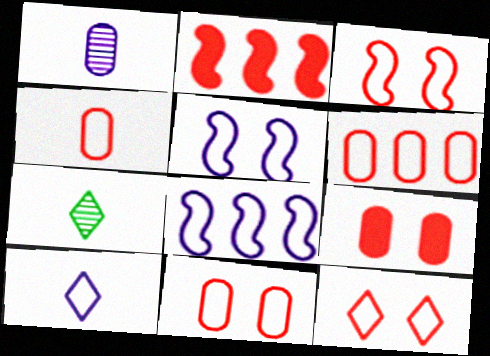[[3, 11, 12], 
[4, 6, 11], 
[7, 8, 9]]